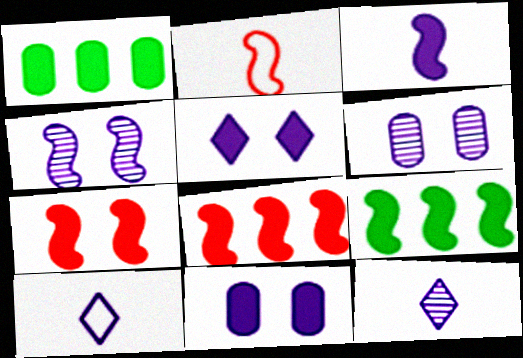[[2, 4, 9], 
[3, 7, 9]]